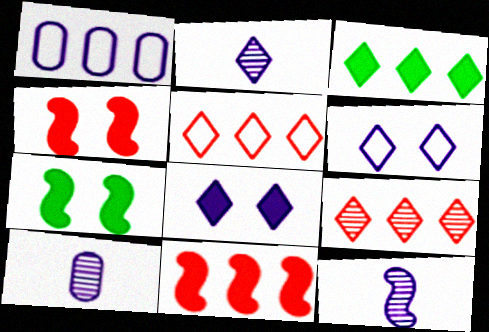[[1, 8, 12], 
[2, 10, 12], 
[5, 7, 10]]